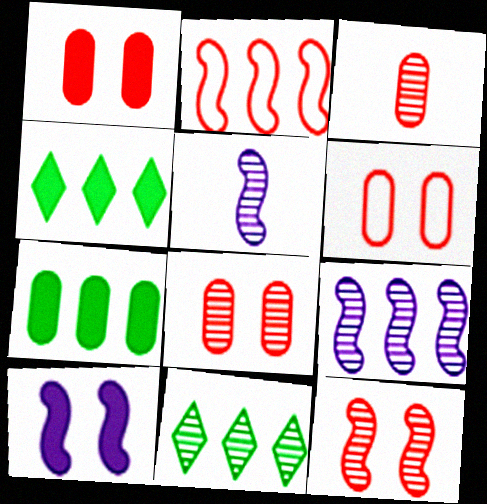[[1, 6, 8], 
[4, 5, 6], 
[5, 8, 11]]